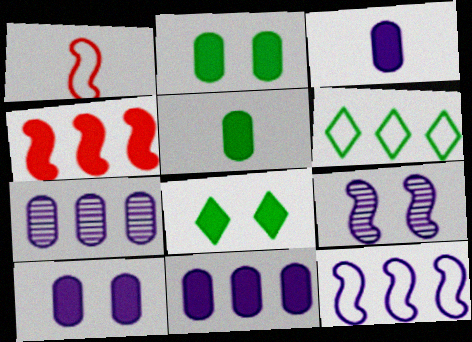[[1, 7, 8], 
[3, 4, 8], 
[3, 10, 11], 
[4, 6, 7]]